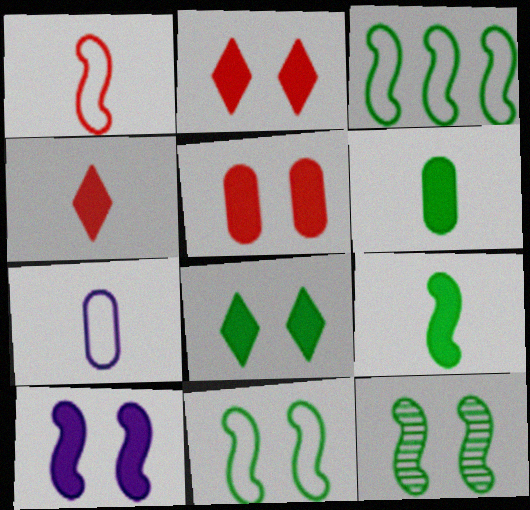[[3, 9, 12], 
[5, 8, 10]]